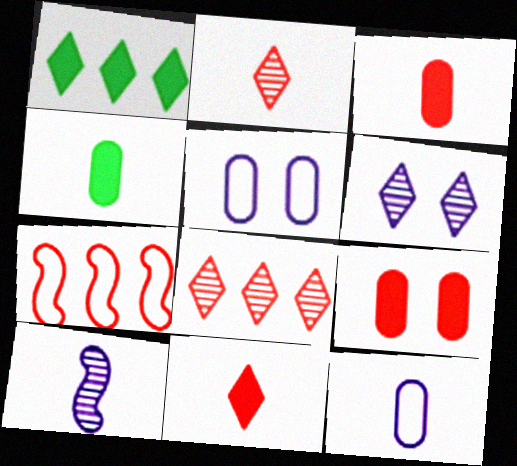[[2, 7, 9], 
[4, 6, 7]]